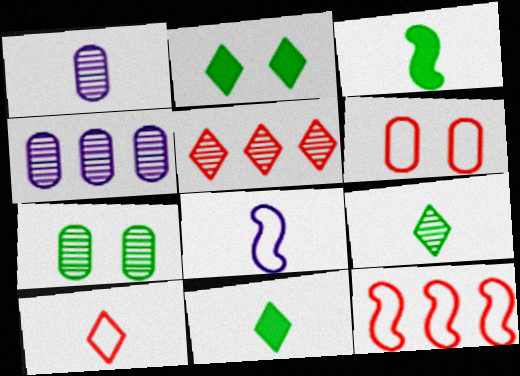[[1, 2, 12], 
[1, 3, 10], 
[6, 10, 12]]